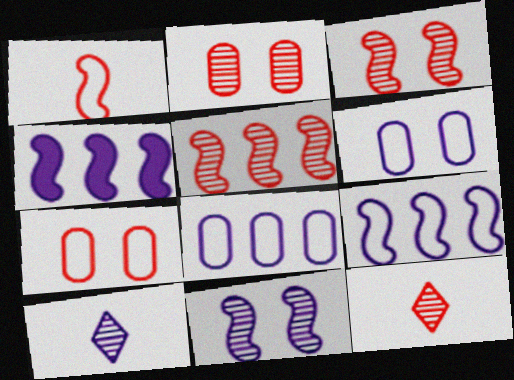[[2, 5, 12], 
[4, 6, 10]]